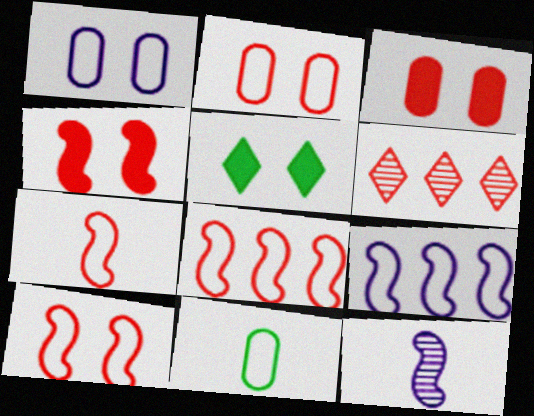[[3, 6, 7], 
[7, 8, 10]]